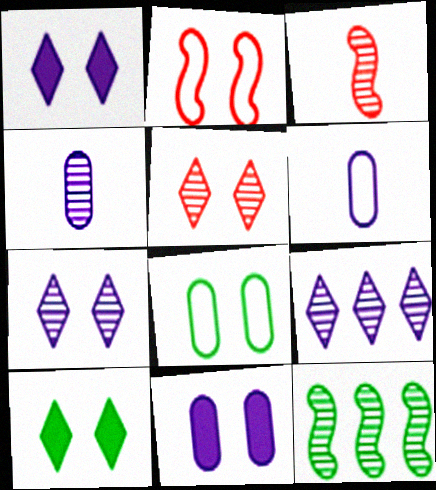[[4, 5, 12]]